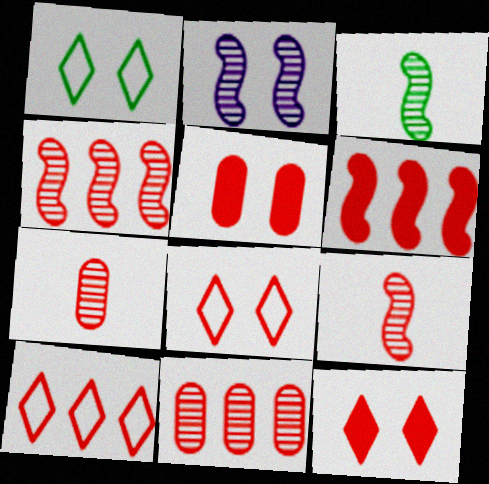[[1, 2, 5], 
[2, 3, 4], 
[5, 9, 10], 
[6, 7, 8], 
[6, 10, 11]]